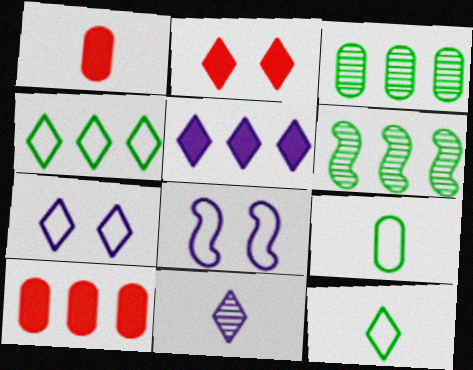[[1, 6, 7], 
[2, 4, 11], 
[5, 7, 11]]